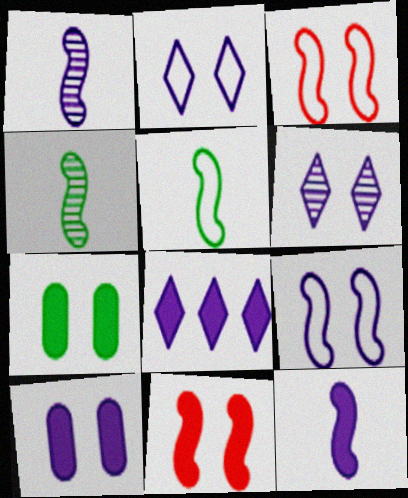[[3, 6, 7], 
[6, 9, 10], 
[8, 10, 12]]